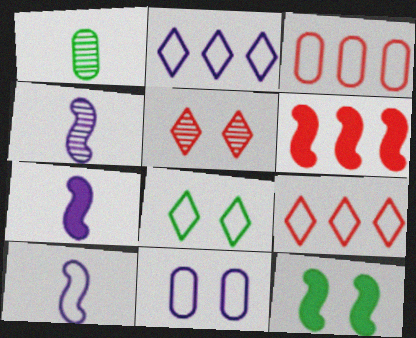[[2, 10, 11], 
[3, 8, 10], 
[4, 7, 10], 
[5, 11, 12], 
[6, 7, 12]]